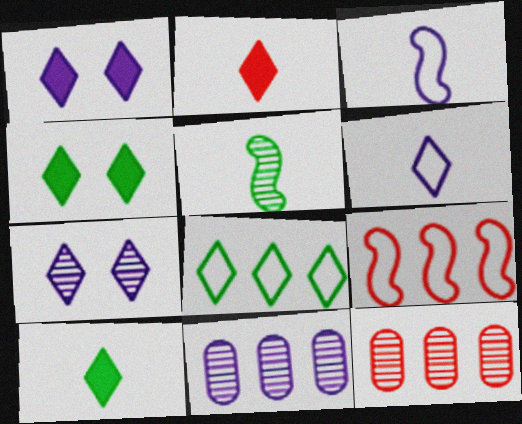[[1, 3, 11], 
[2, 7, 8], 
[3, 4, 12], 
[5, 7, 12]]